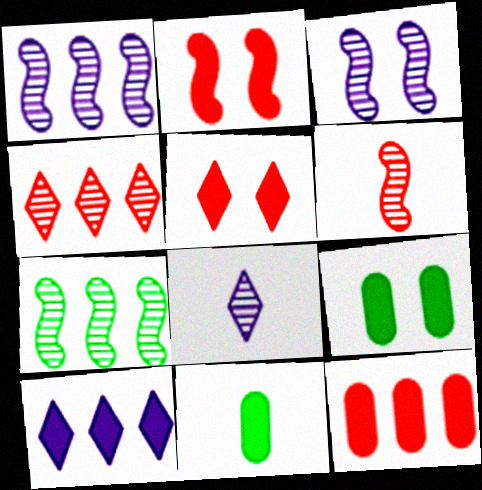[[2, 10, 11], 
[3, 6, 7]]